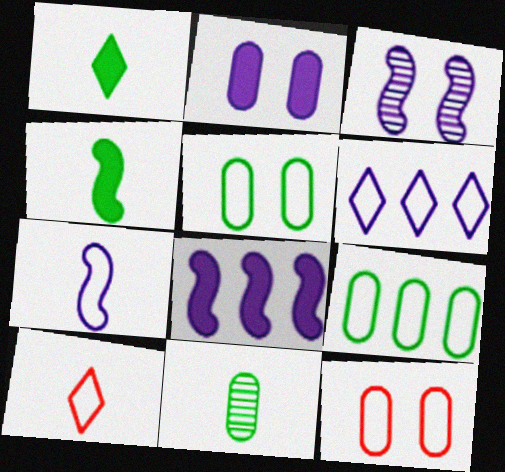[[3, 7, 8]]